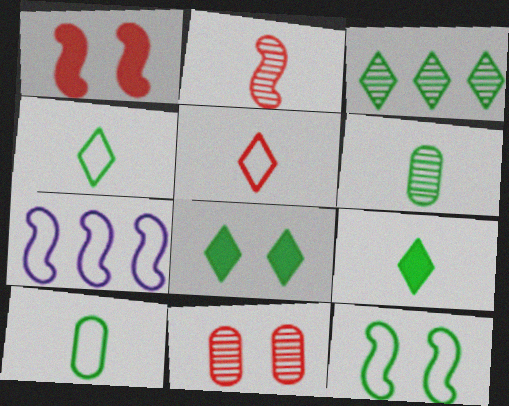[[3, 4, 8], 
[7, 9, 11]]